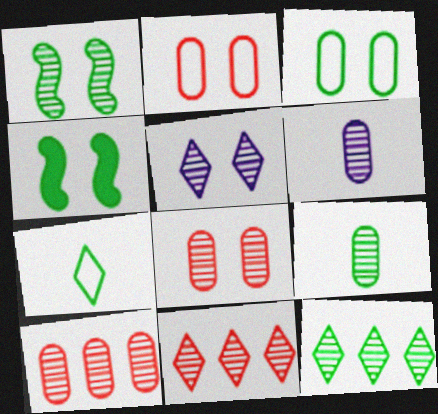[[1, 5, 8], 
[1, 6, 11], 
[1, 9, 12], 
[2, 4, 5]]